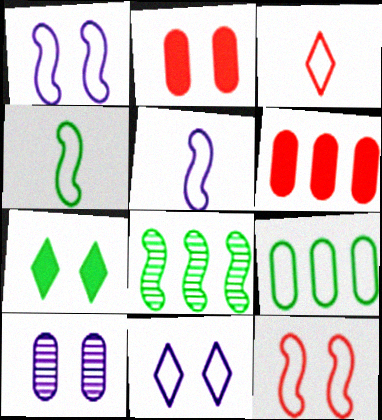[[1, 3, 9], 
[7, 10, 12]]